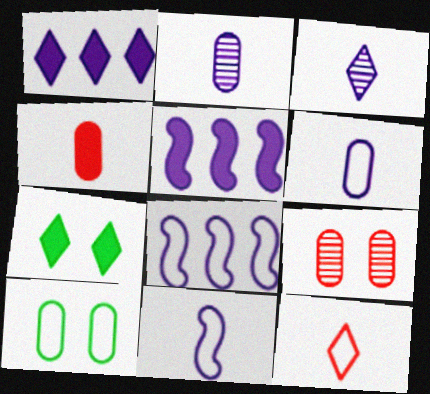[[4, 5, 7], 
[8, 10, 12]]